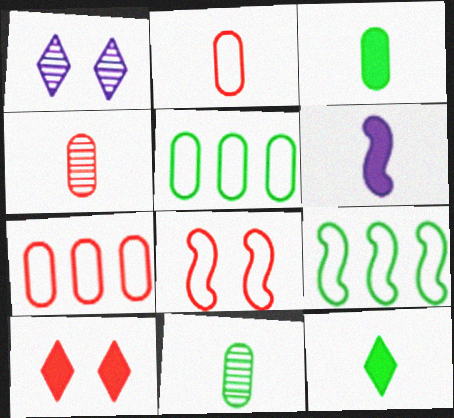[]